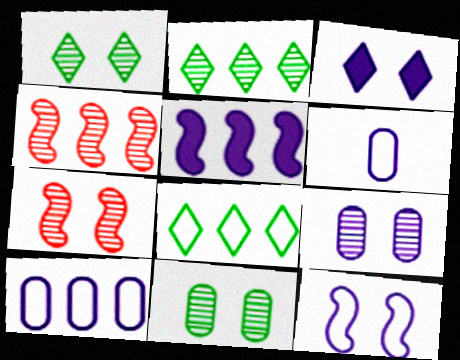[[1, 7, 9], 
[3, 9, 12]]